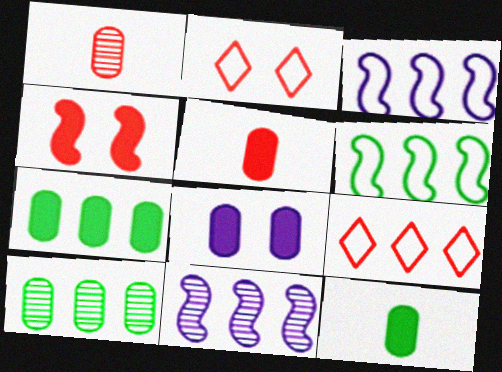[[1, 4, 9], 
[2, 11, 12], 
[5, 7, 8], 
[7, 9, 11]]